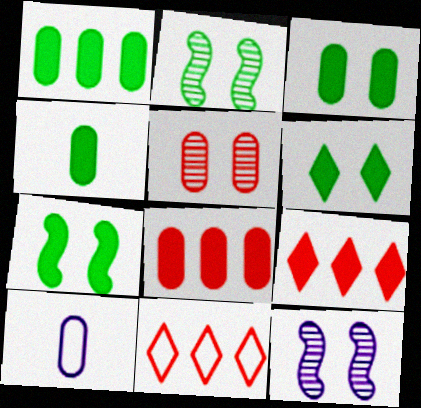[[1, 3, 4], 
[1, 5, 10], 
[2, 9, 10], 
[3, 6, 7], 
[4, 11, 12]]